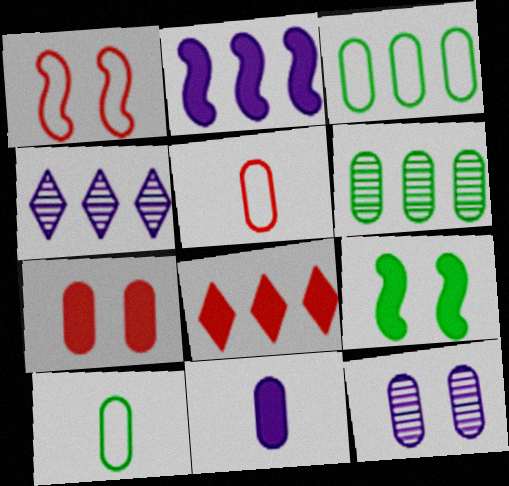[[4, 5, 9], 
[8, 9, 11]]